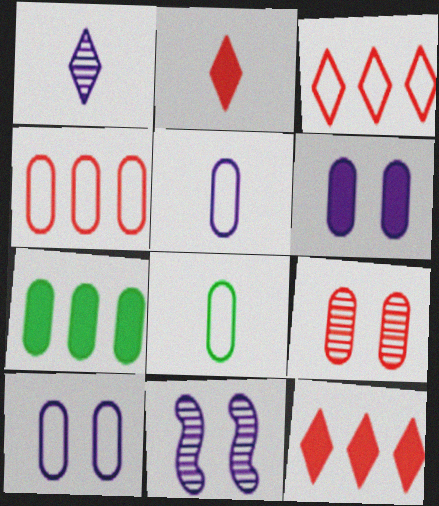[[4, 8, 10], 
[5, 7, 9], 
[8, 11, 12]]